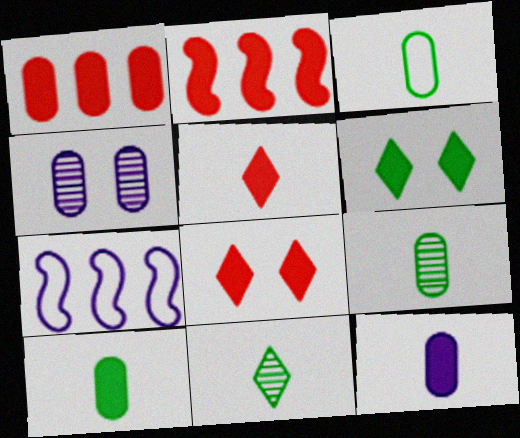[[1, 3, 4], 
[2, 6, 12], 
[3, 9, 10], 
[7, 8, 9]]